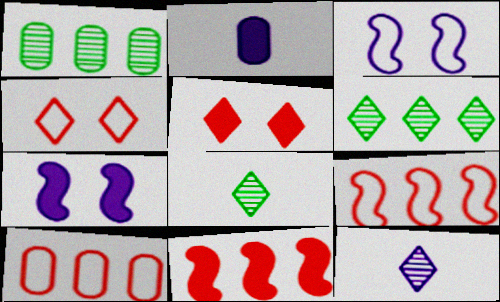[[7, 8, 10]]